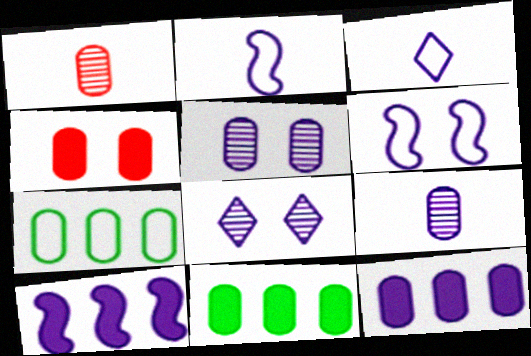[[2, 8, 12], 
[3, 5, 10], 
[4, 7, 9]]